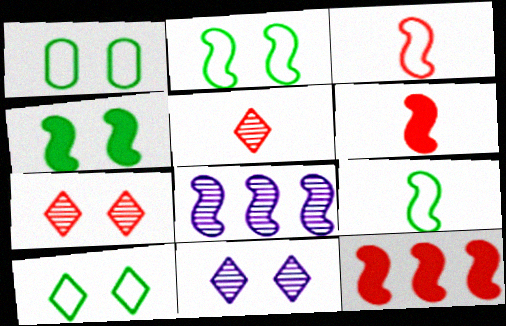[[1, 2, 10], 
[2, 6, 8], 
[3, 4, 8]]